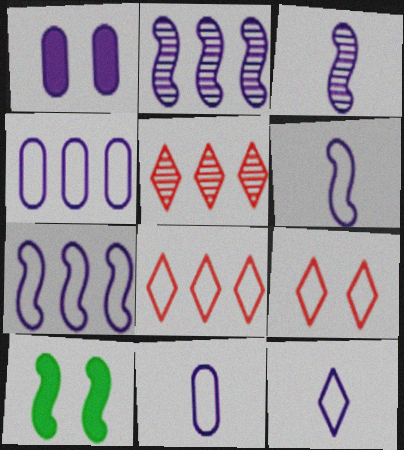[[1, 2, 12], 
[5, 10, 11], 
[6, 11, 12]]